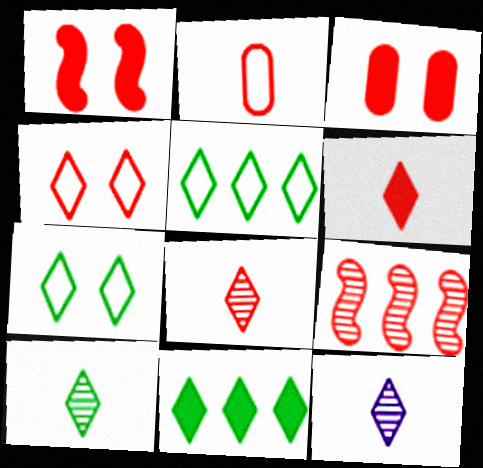[[4, 11, 12], 
[7, 10, 11], 
[8, 10, 12]]